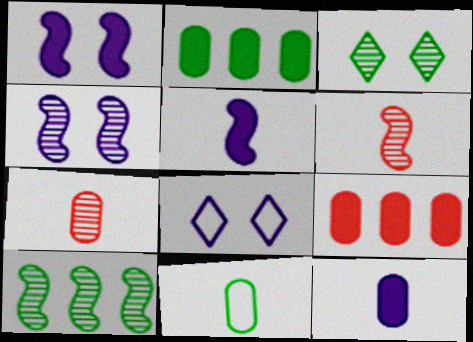[[2, 6, 8], 
[4, 6, 10], 
[7, 11, 12]]